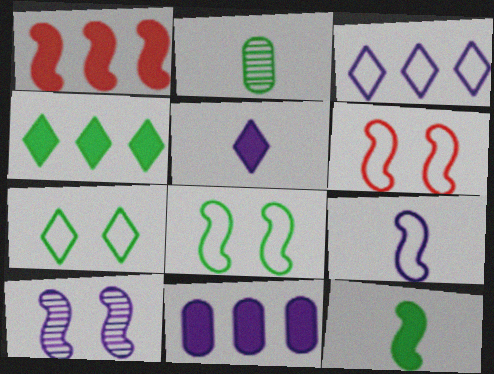[[1, 4, 11], 
[2, 4, 8]]